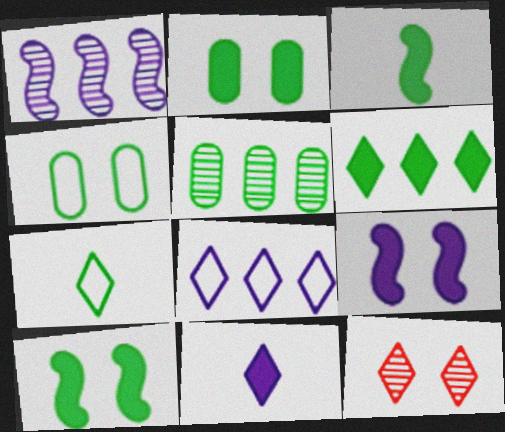[[2, 3, 6], 
[4, 9, 12], 
[5, 7, 10]]